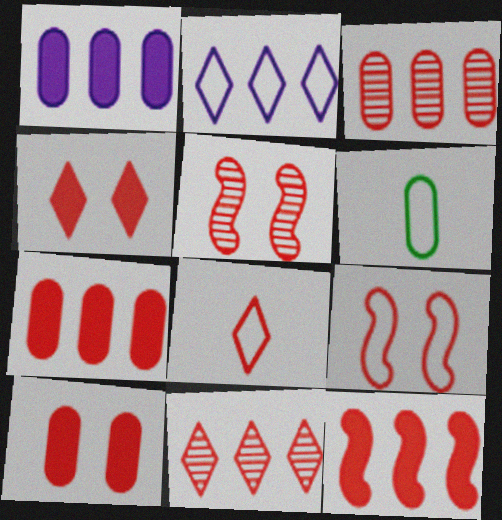[[2, 6, 9], 
[4, 8, 11], 
[5, 7, 8]]